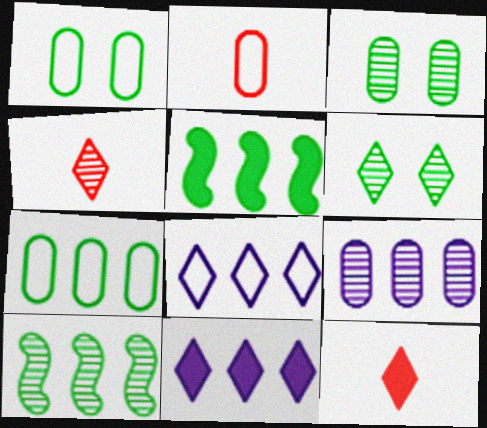[[6, 8, 12]]